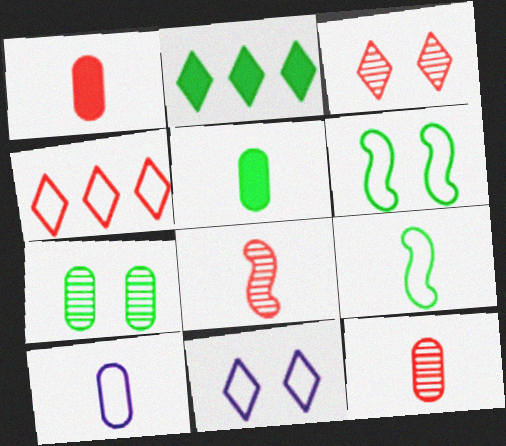[[2, 7, 9], 
[4, 6, 10], 
[5, 10, 12]]